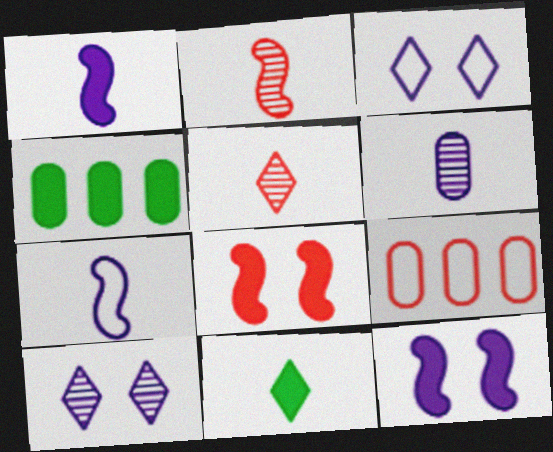[[2, 3, 4], 
[5, 8, 9]]